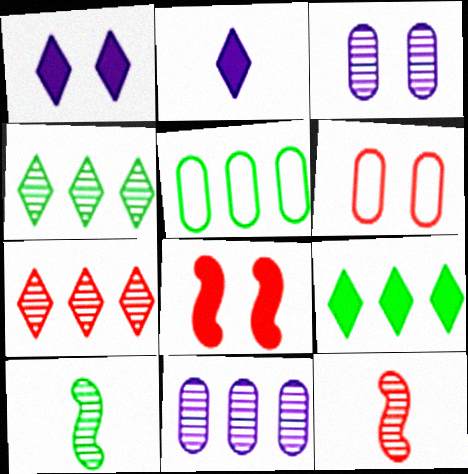[[1, 5, 12], 
[3, 4, 12], 
[3, 7, 10]]